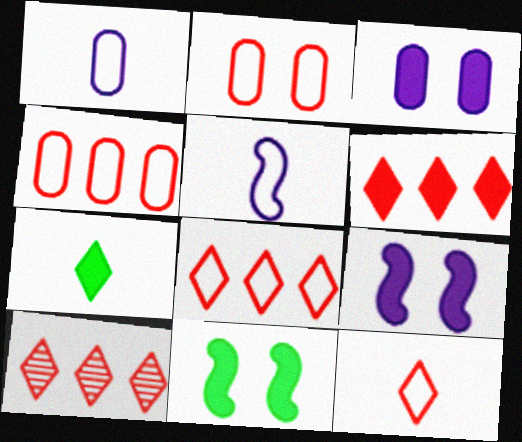[[1, 10, 11], 
[6, 8, 10]]